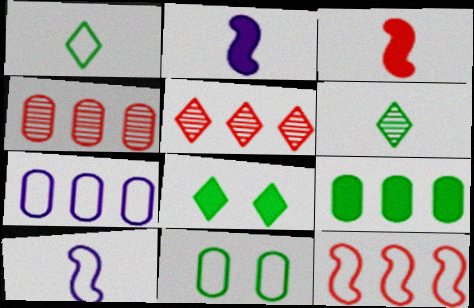[[2, 5, 11], 
[4, 7, 9], 
[4, 8, 10]]